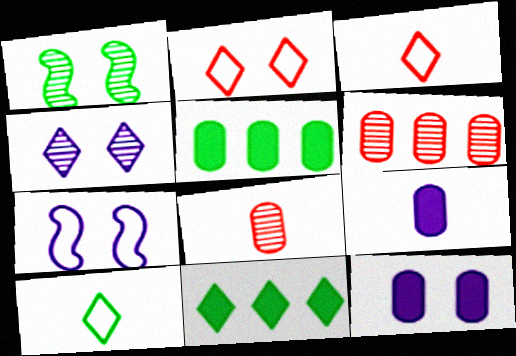[[1, 2, 12], 
[1, 5, 10], 
[3, 4, 11], 
[4, 7, 12], 
[7, 8, 11]]